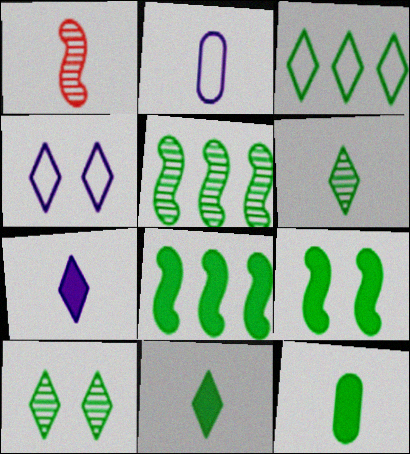[[1, 2, 11], 
[3, 10, 11]]